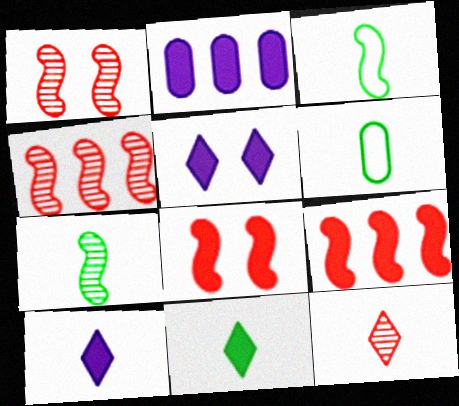[[2, 8, 11], 
[4, 5, 6], 
[6, 7, 11]]